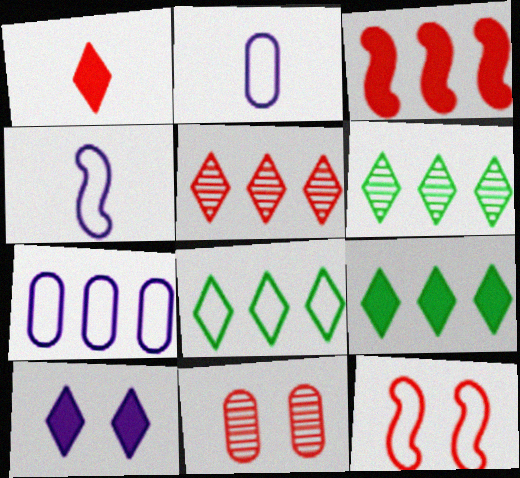[[1, 9, 10], 
[2, 8, 12], 
[3, 6, 7], 
[4, 9, 11], 
[6, 8, 9]]